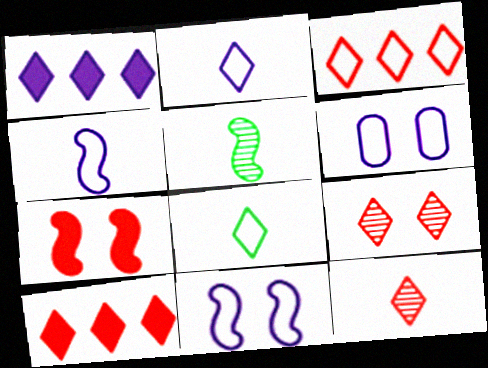[[1, 8, 9], 
[5, 6, 10]]